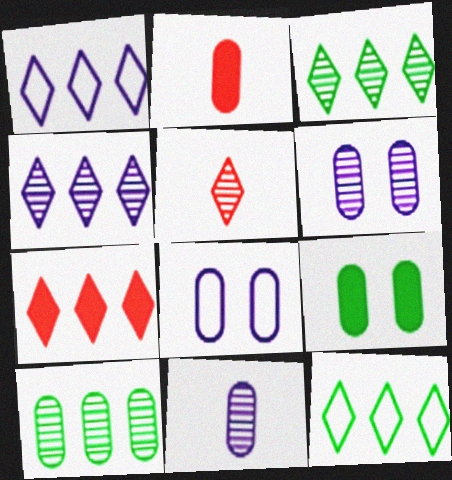[[1, 3, 7], 
[2, 8, 10], 
[4, 7, 12]]